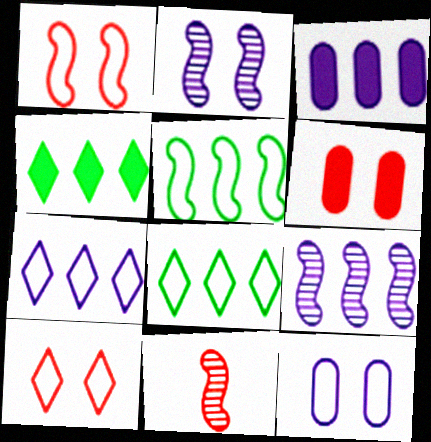[[3, 7, 9], 
[4, 11, 12]]